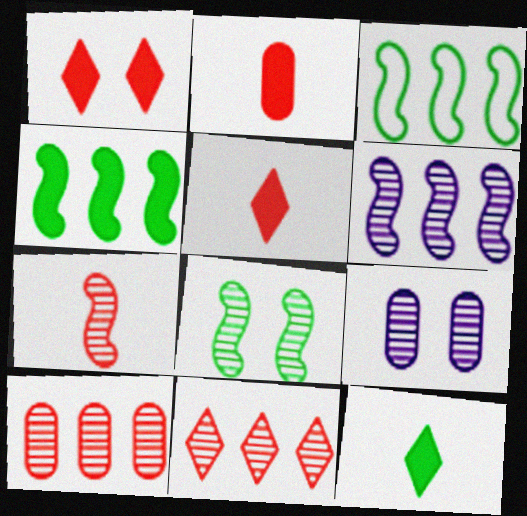[[3, 5, 9], 
[6, 7, 8]]